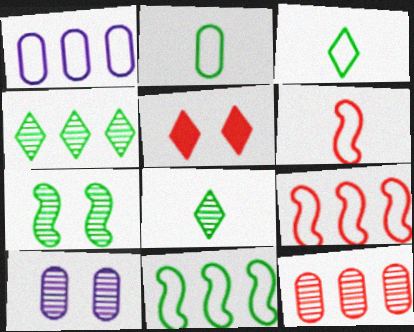[[5, 6, 12]]